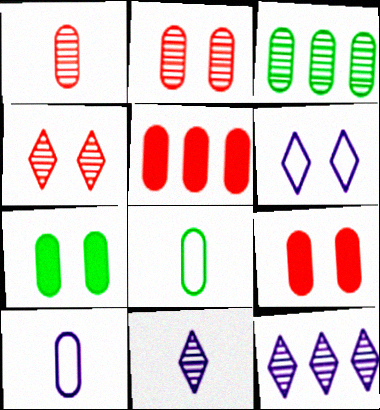[[3, 7, 8], 
[3, 9, 10]]